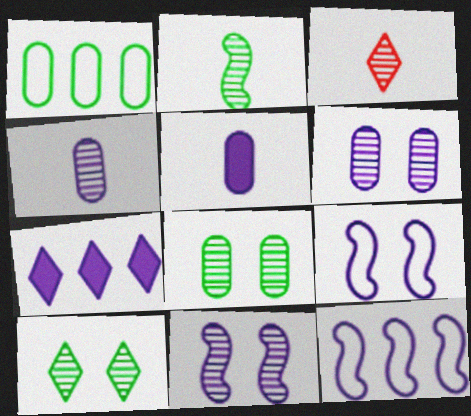[[2, 3, 4], 
[4, 7, 9]]